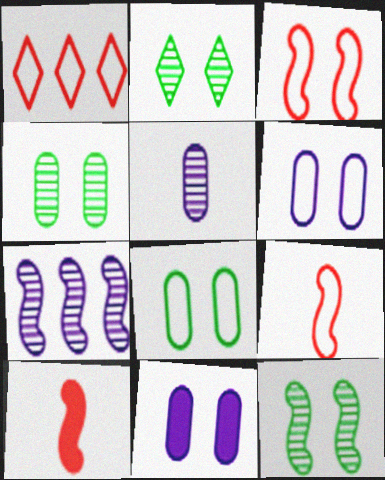[[2, 3, 11], 
[2, 4, 12]]